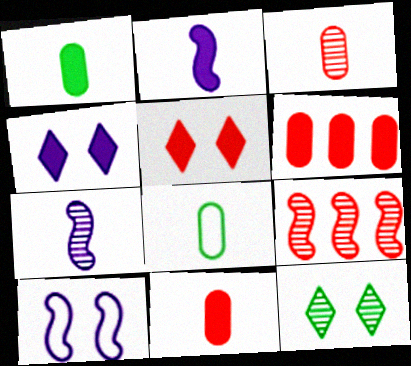[[4, 8, 9]]